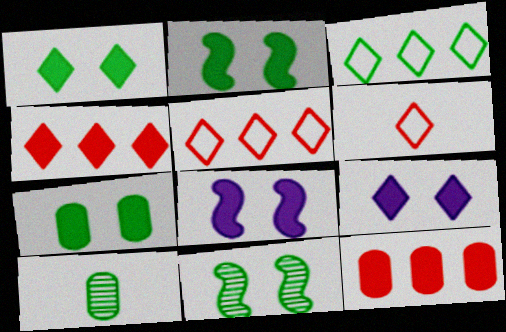[[1, 2, 7], 
[2, 3, 10], 
[5, 8, 10]]